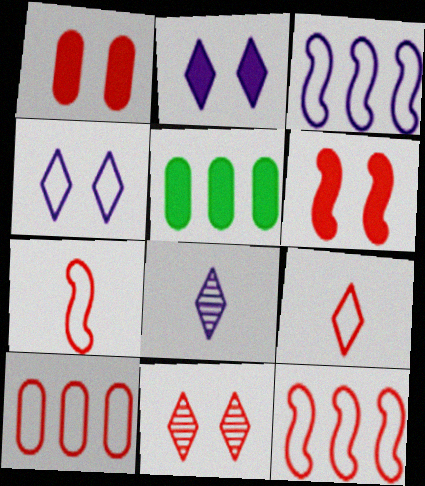[]